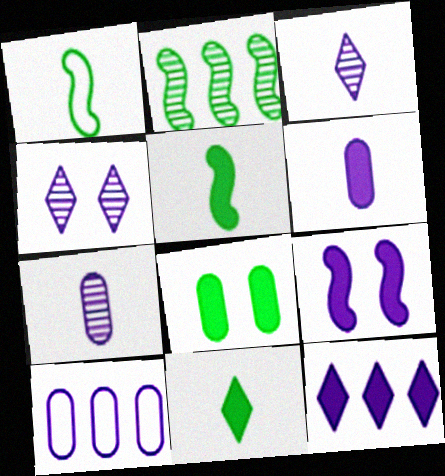[[3, 9, 10], 
[6, 9, 12]]